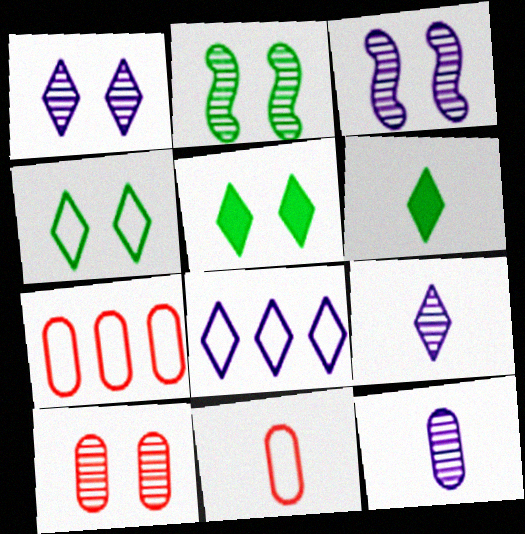[[1, 2, 10], 
[3, 6, 7]]